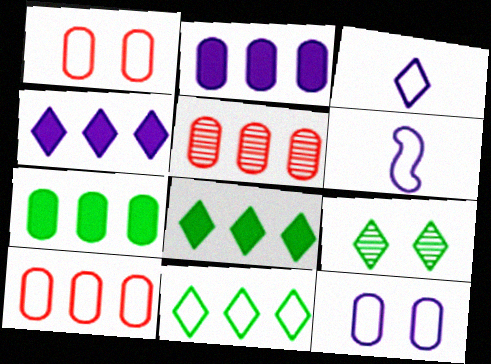[[1, 6, 11]]